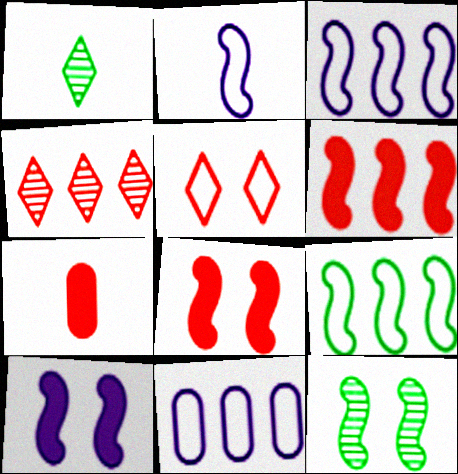[[1, 2, 7], 
[1, 8, 11], 
[2, 6, 12]]